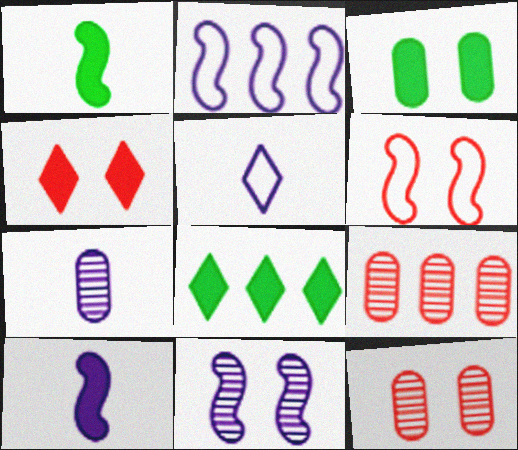[[1, 3, 8], 
[2, 8, 9], 
[2, 10, 11], 
[4, 6, 12], 
[5, 7, 10], 
[6, 7, 8]]